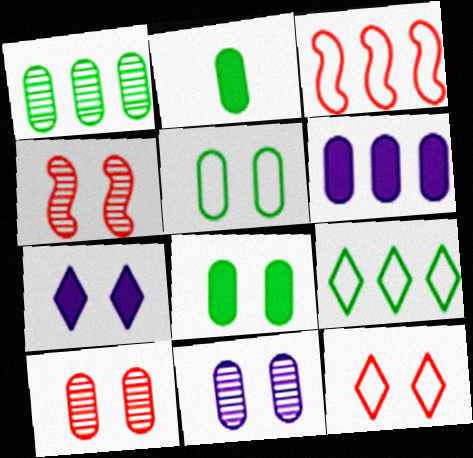[[1, 2, 5], 
[4, 5, 7]]